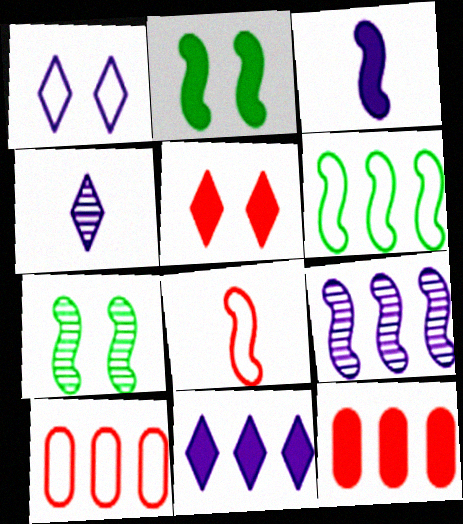[[1, 4, 11], 
[2, 4, 10], 
[2, 8, 9]]